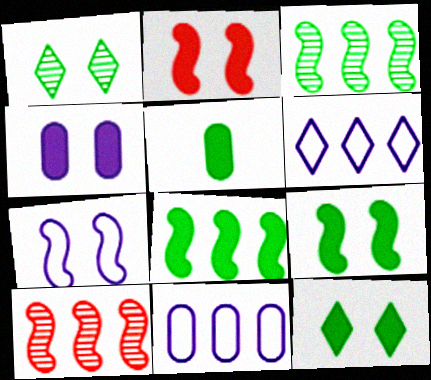[[2, 4, 12], 
[5, 8, 12]]